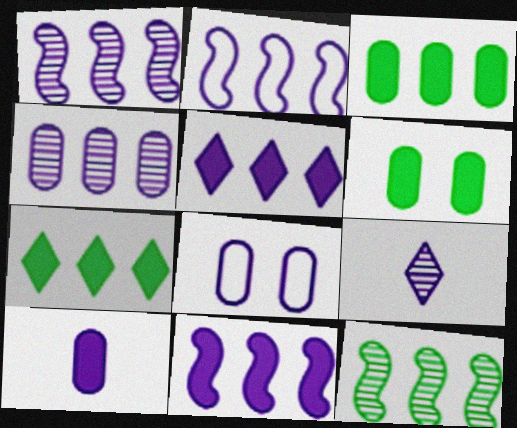[[1, 2, 11], 
[2, 4, 5], 
[4, 8, 10], 
[8, 9, 11]]